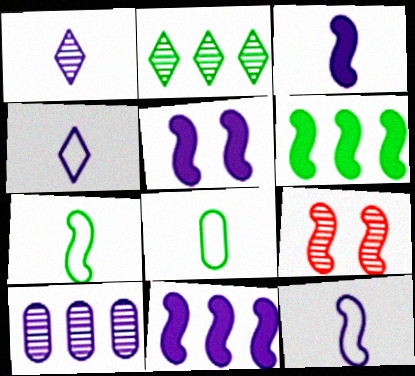[[3, 5, 11], 
[4, 5, 10], 
[6, 9, 12], 
[7, 9, 11]]